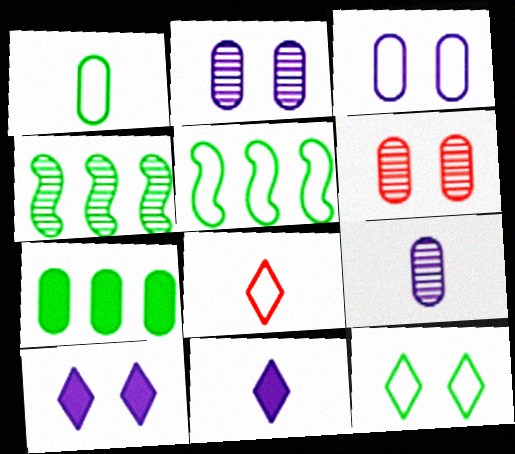[[1, 5, 12], 
[3, 5, 8], 
[5, 6, 11]]